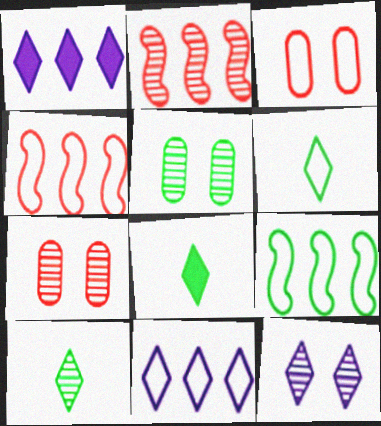[[5, 8, 9], 
[6, 8, 10]]